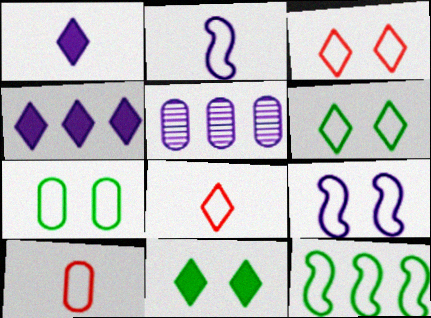[[1, 5, 9], 
[3, 7, 9]]